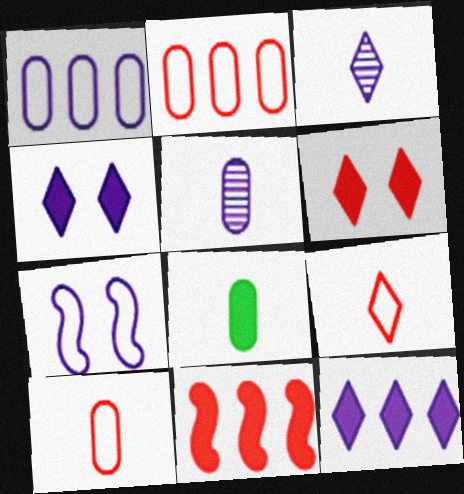[[4, 8, 11], 
[5, 7, 12], 
[5, 8, 10]]